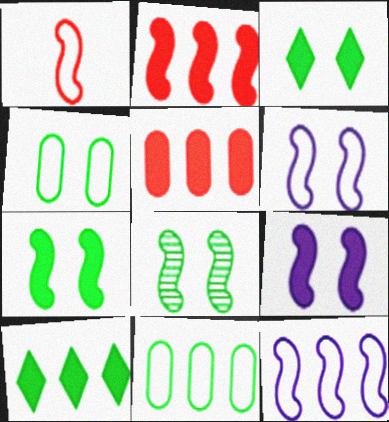[[3, 4, 8]]